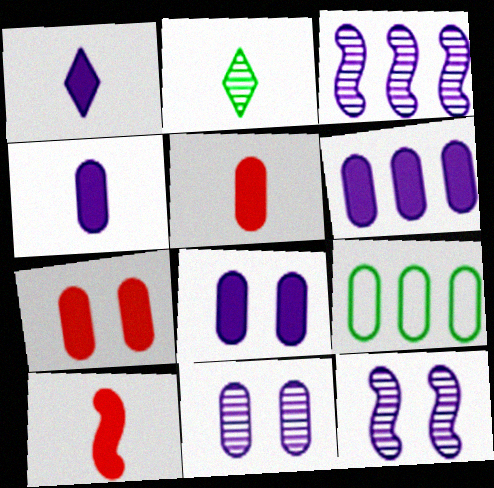[[4, 6, 8], 
[5, 9, 11]]